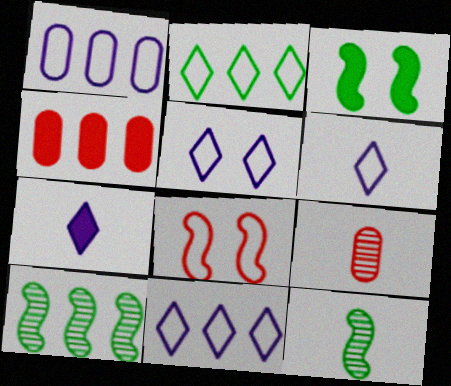[[3, 4, 7], 
[3, 9, 11], 
[4, 5, 12], 
[4, 10, 11], 
[5, 6, 11]]